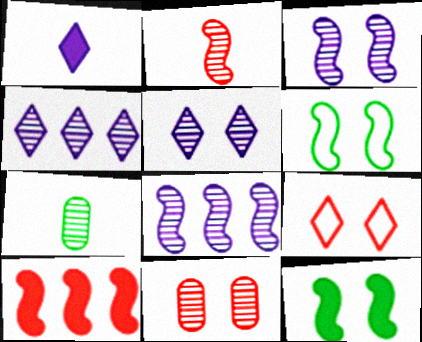[]